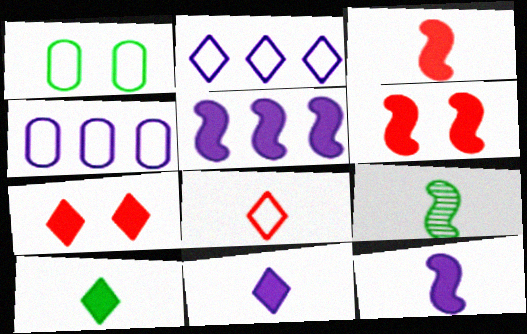[[4, 7, 9]]